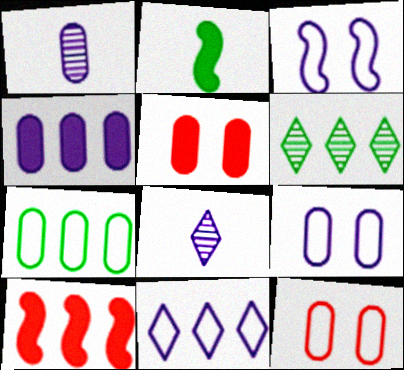[[1, 4, 9], 
[1, 5, 7], 
[3, 4, 8]]